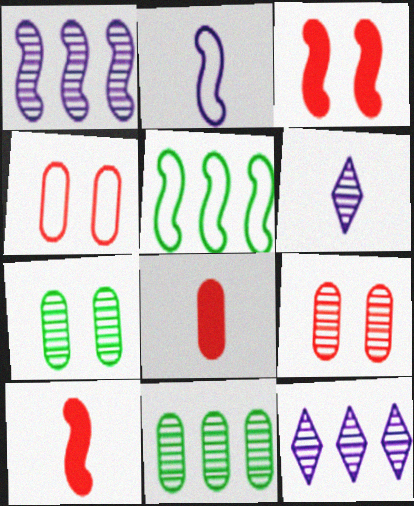[]